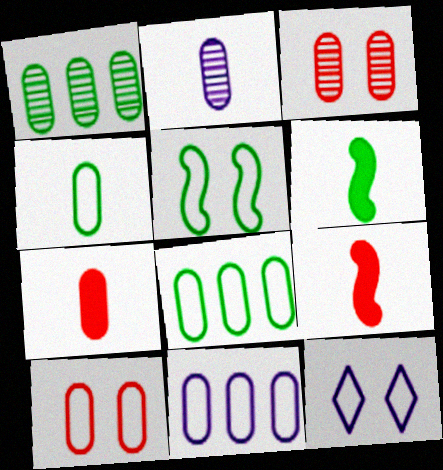[[1, 2, 3], 
[1, 9, 12], 
[2, 4, 7], 
[4, 10, 11], 
[5, 10, 12]]